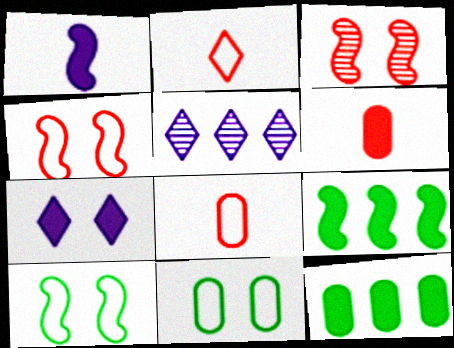[[3, 7, 11], 
[5, 6, 10], 
[6, 7, 9]]